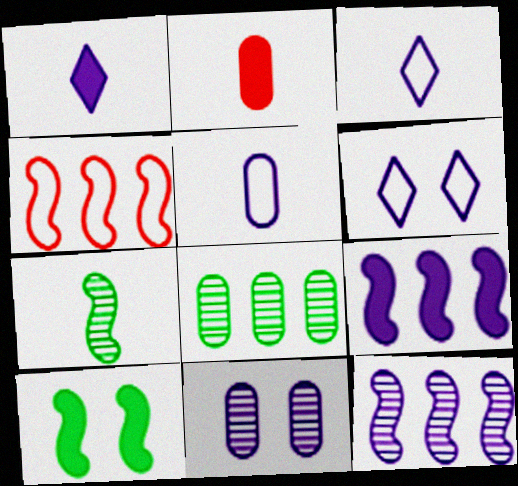[[2, 3, 7], 
[3, 9, 11]]